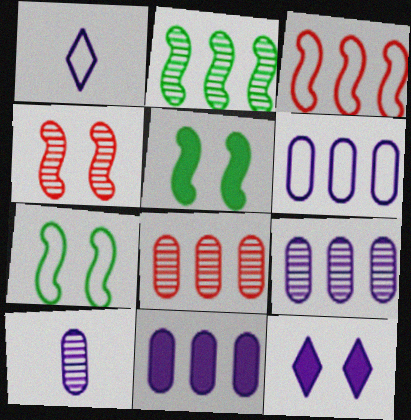[[1, 5, 8], 
[6, 9, 11]]